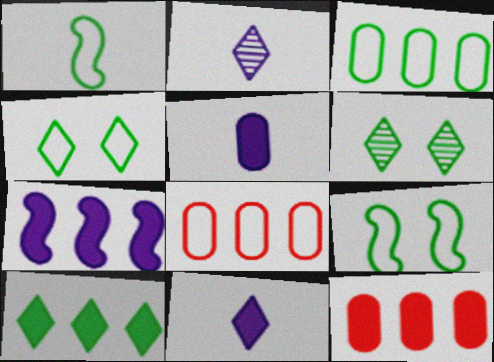[[1, 3, 4], 
[2, 9, 12], 
[7, 10, 12]]